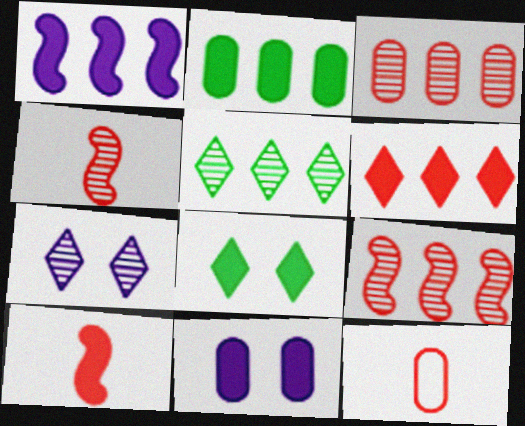[[1, 2, 6]]